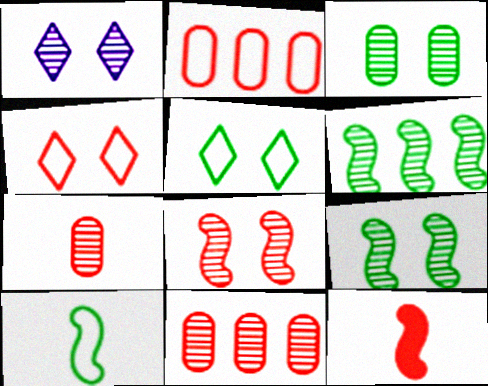[[1, 3, 8], 
[1, 6, 7], 
[4, 11, 12]]